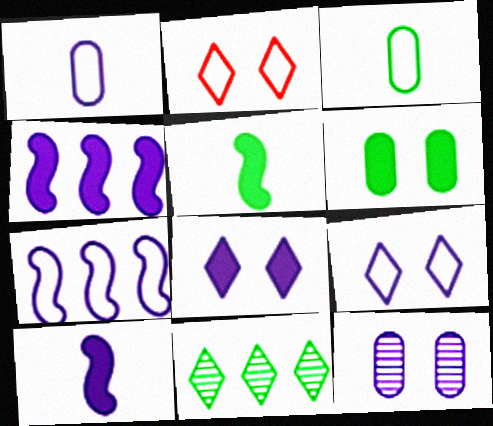[[1, 7, 9], 
[2, 3, 7]]